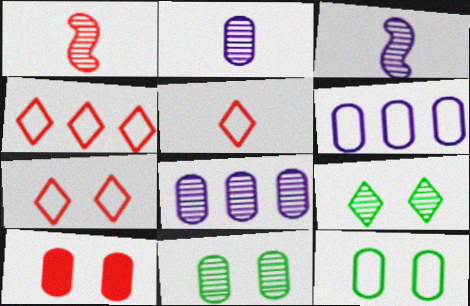[[1, 4, 10], 
[1, 8, 9], 
[4, 5, 7]]